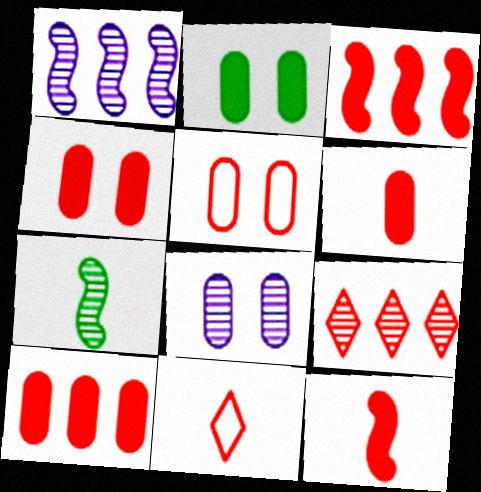[[1, 2, 11], 
[2, 5, 8], 
[4, 6, 10], 
[5, 9, 12], 
[7, 8, 9]]